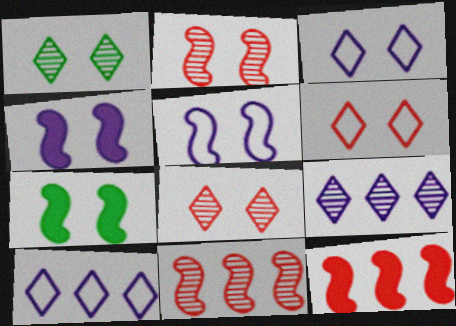[[2, 5, 7]]